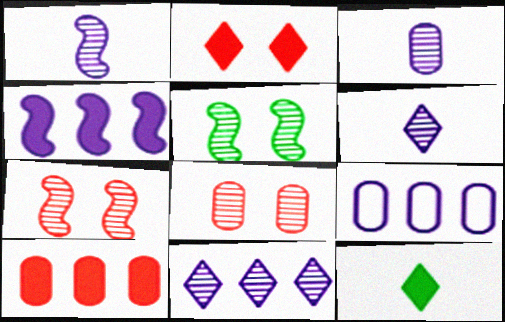[[1, 3, 6], 
[4, 9, 11], 
[7, 9, 12]]